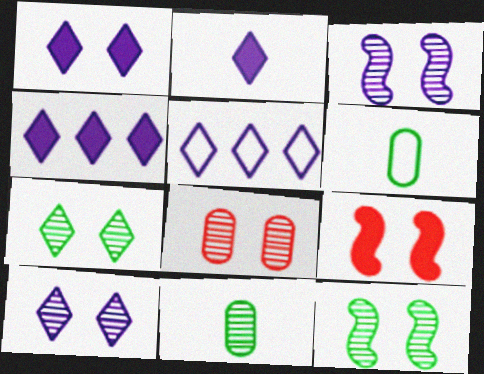[[1, 2, 4], 
[2, 5, 10], 
[3, 7, 8], 
[5, 9, 11], 
[8, 10, 12]]